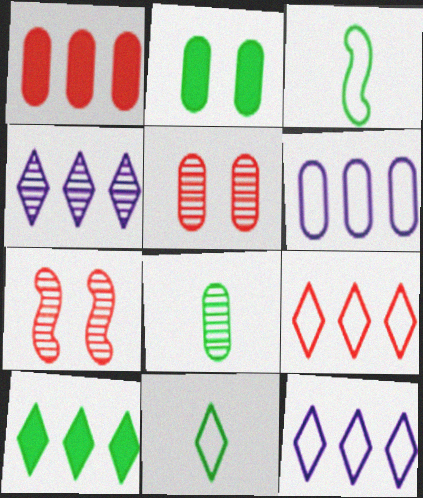[[4, 7, 8], 
[4, 9, 10]]